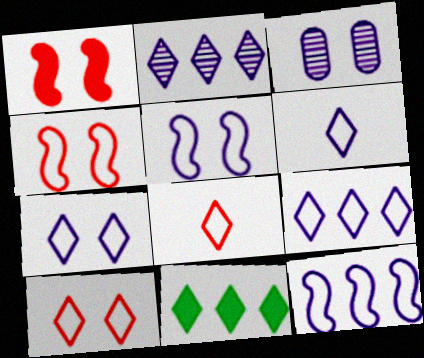[[6, 7, 9]]